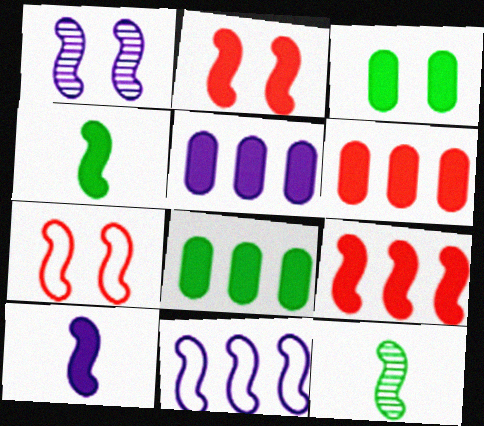[[1, 10, 11], 
[2, 11, 12], 
[5, 6, 8]]